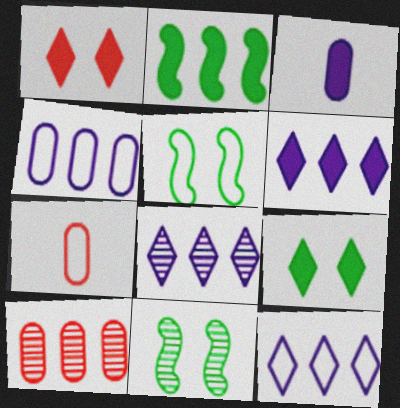[[1, 2, 3], 
[2, 10, 12], 
[5, 7, 12], 
[6, 7, 11], 
[6, 8, 12]]